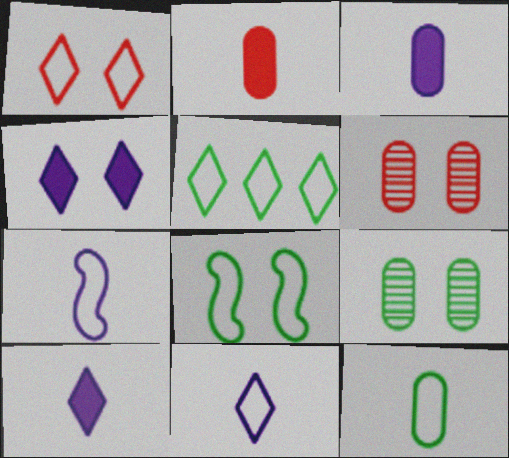[[1, 5, 11], 
[4, 6, 8], 
[5, 8, 12]]